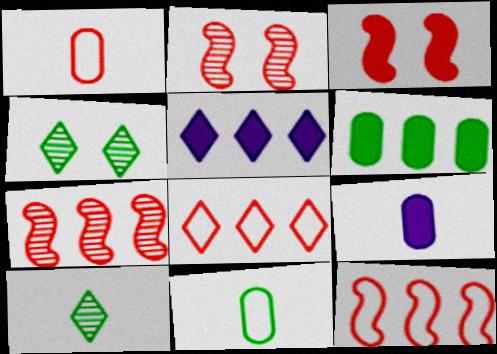[[2, 5, 11], 
[4, 9, 12]]